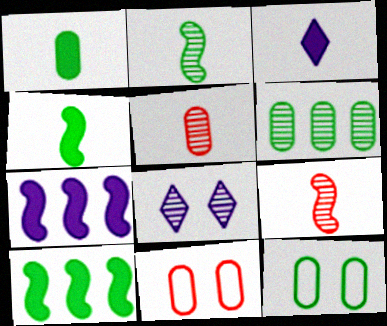[[1, 6, 12], 
[6, 8, 9]]